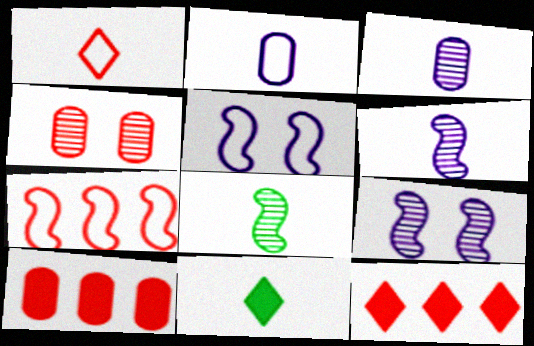[]